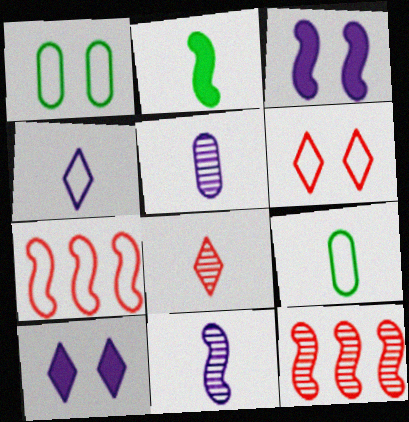[[1, 4, 7], 
[9, 10, 12]]